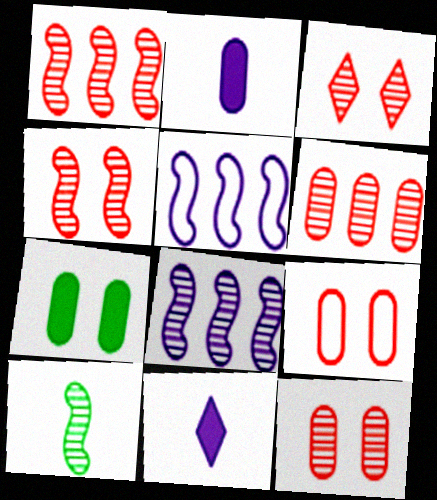[[3, 4, 12], 
[4, 8, 10]]